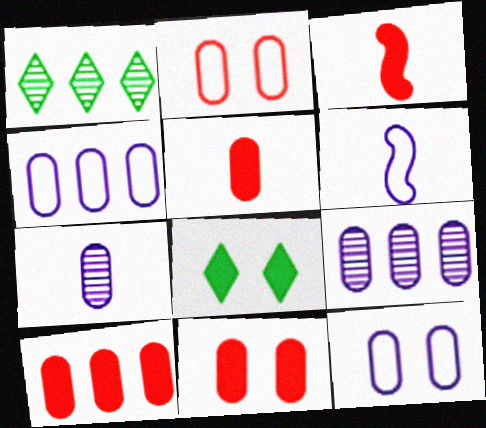[[1, 3, 12], 
[1, 6, 11], 
[5, 10, 11]]